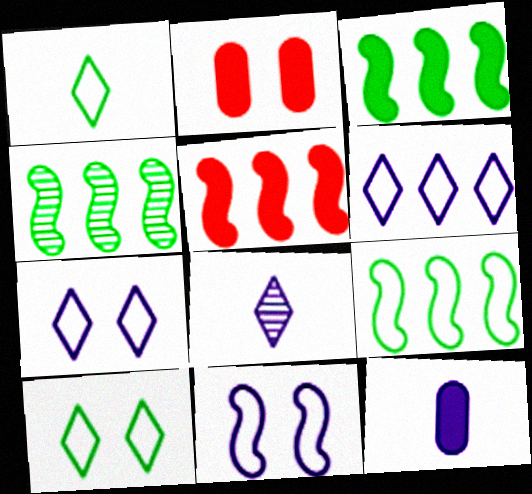[[2, 8, 9], 
[3, 4, 9]]